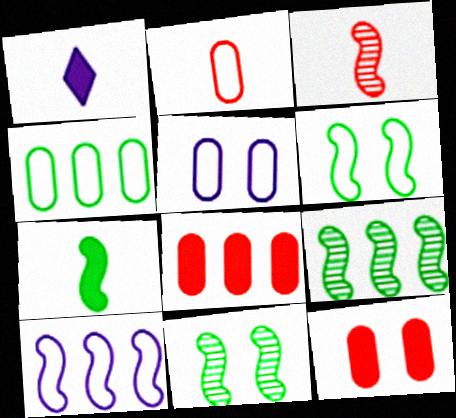[[2, 4, 5], 
[6, 7, 9]]